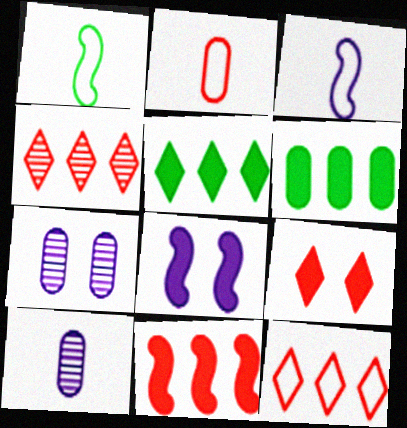[[2, 6, 7]]